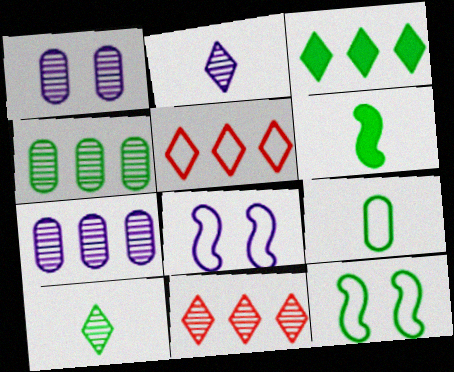[[1, 5, 6], 
[5, 8, 9], 
[6, 9, 10]]